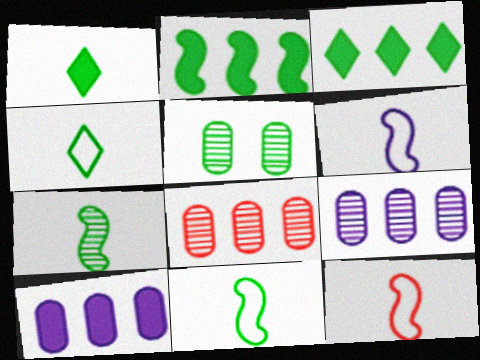[[2, 4, 5], 
[3, 5, 11], 
[6, 11, 12]]